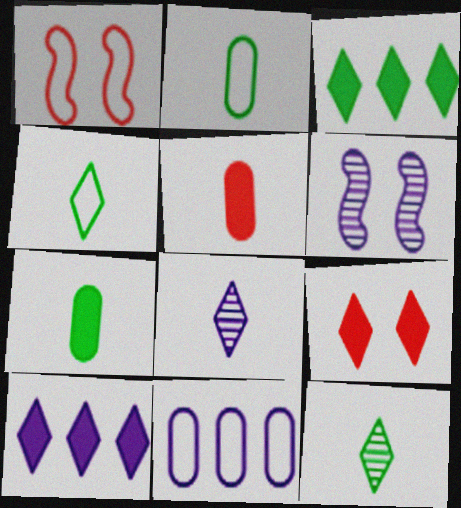[[1, 4, 11]]